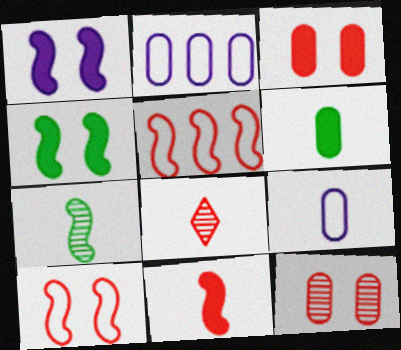[[1, 5, 7], 
[2, 4, 8], 
[2, 6, 12], 
[3, 5, 8]]